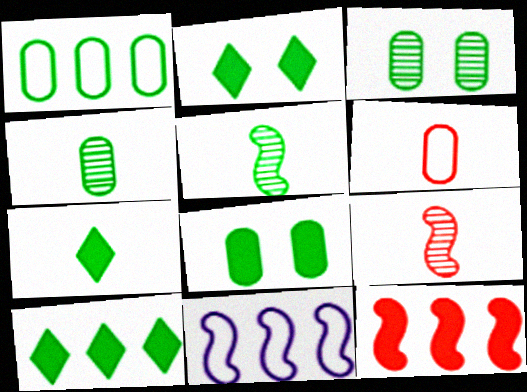[[1, 2, 5], 
[1, 4, 8], 
[2, 7, 10]]